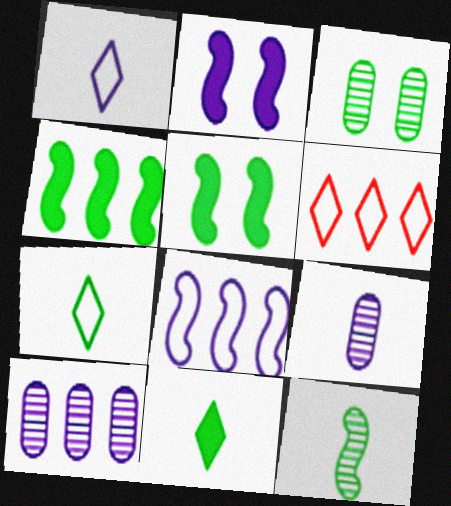[[1, 2, 10], 
[3, 4, 7], 
[4, 6, 10], 
[5, 6, 9]]